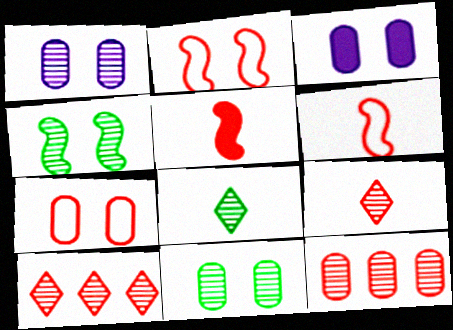[[3, 7, 11], 
[5, 7, 10]]